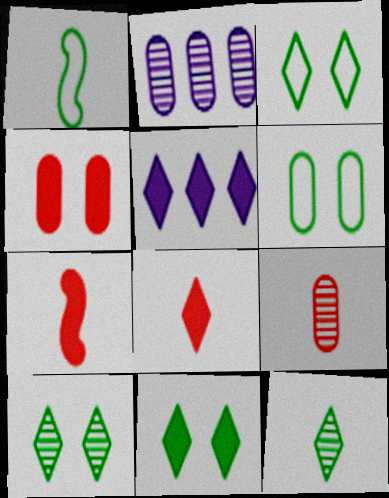[[2, 3, 7], 
[3, 10, 11], 
[5, 8, 11]]